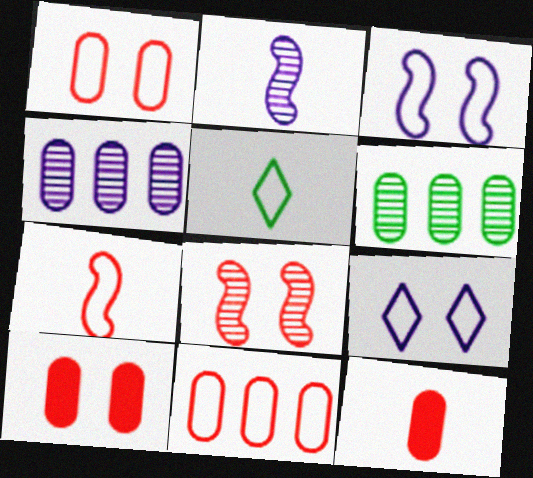[[2, 5, 12], 
[3, 5, 11]]